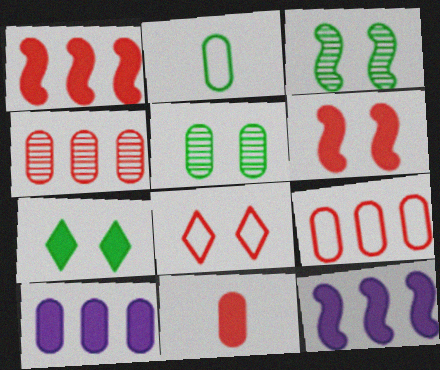[[7, 11, 12]]